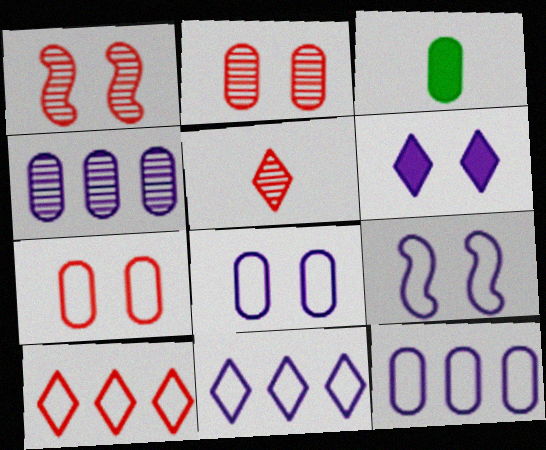[[1, 3, 11], 
[2, 3, 12], 
[3, 4, 7]]